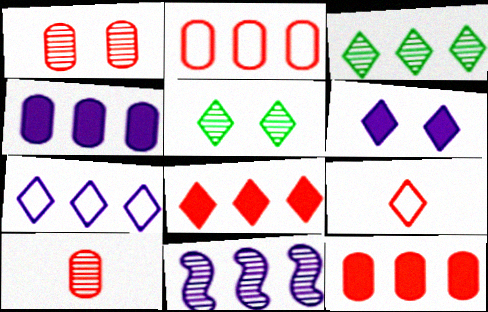[[3, 6, 9], 
[3, 7, 8], 
[4, 7, 11], 
[5, 10, 11]]